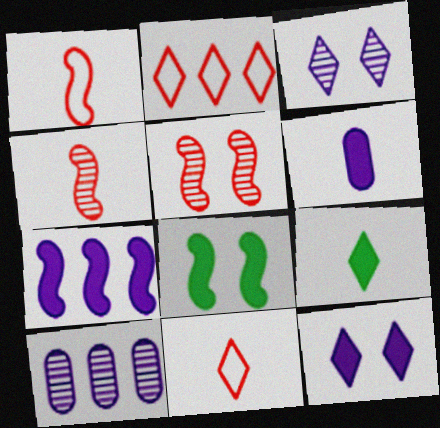[[2, 3, 9], 
[6, 7, 12], 
[8, 10, 11]]